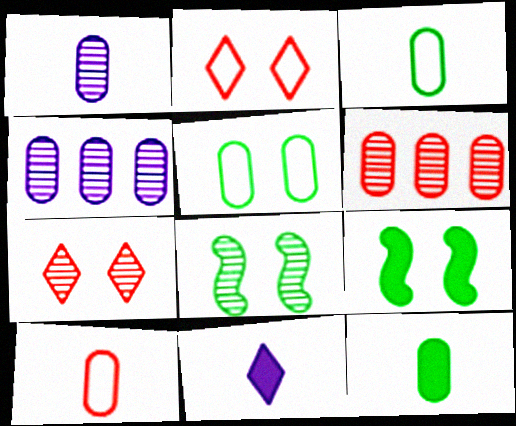[[1, 10, 12]]